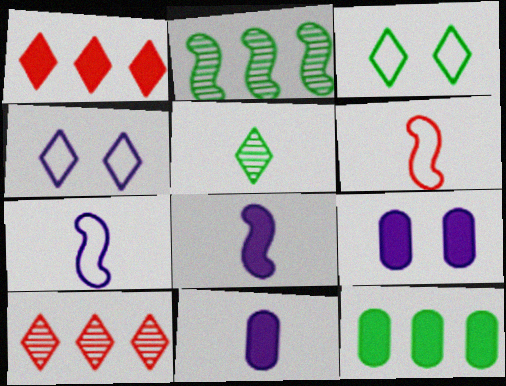[[1, 4, 5], 
[5, 6, 11]]